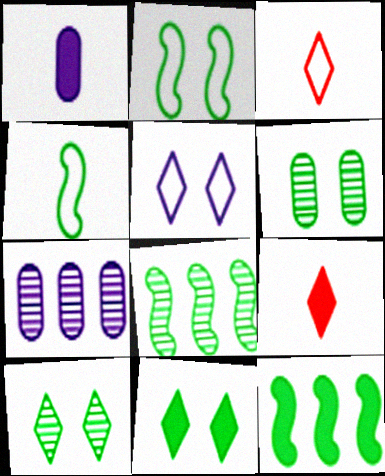[[2, 6, 11], 
[2, 7, 9]]